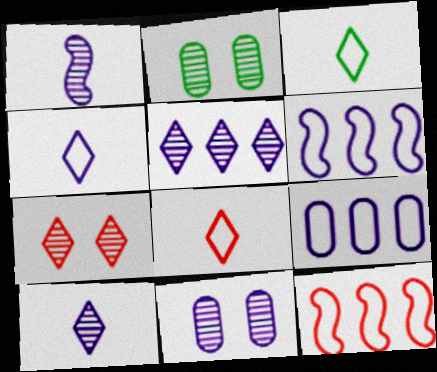[[1, 5, 11], 
[3, 4, 8]]